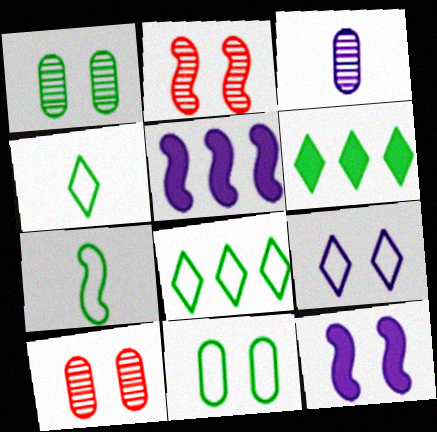[[1, 6, 7], 
[2, 5, 7], 
[3, 5, 9], 
[4, 5, 10], 
[7, 8, 11]]